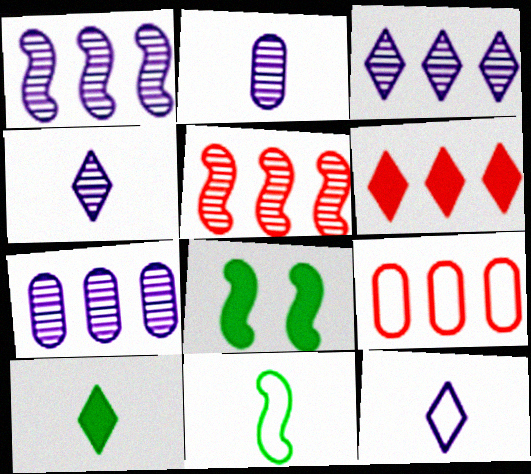[[1, 3, 7], 
[4, 8, 9], 
[5, 6, 9]]